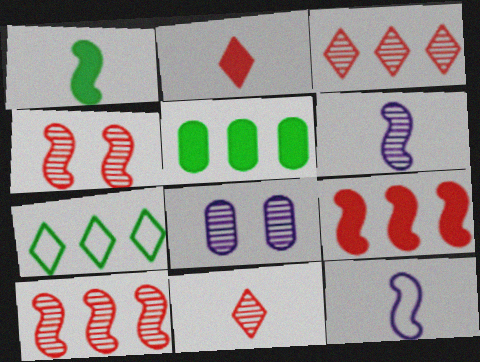[]